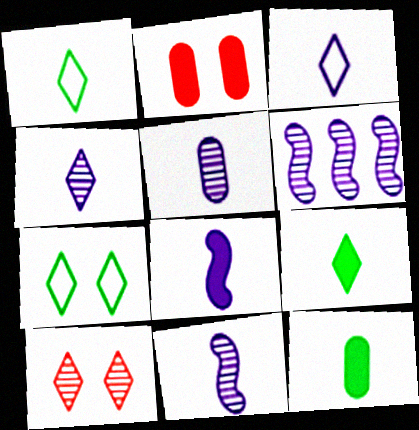[[1, 2, 6], 
[3, 5, 8], 
[4, 5, 11]]